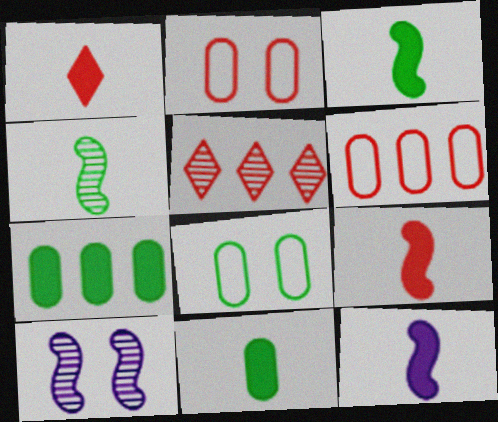[[1, 11, 12], 
[2, 5, 9], 
[3, 9, 12], 
[5, 8, 12]]